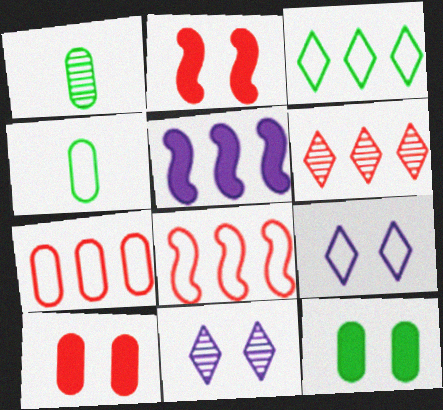[[4, 8, 9]]